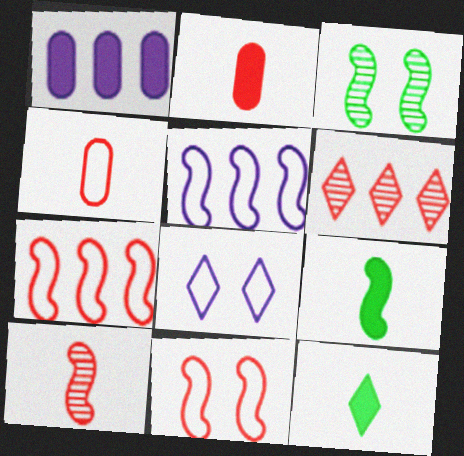[[2, 6, 11], 
[6, 8, 12]]